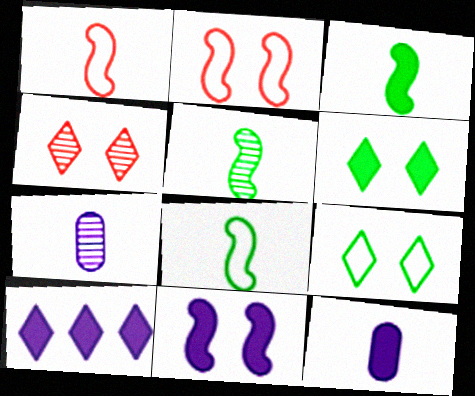[[3, 5, 8], 
[10, 11, 12]]